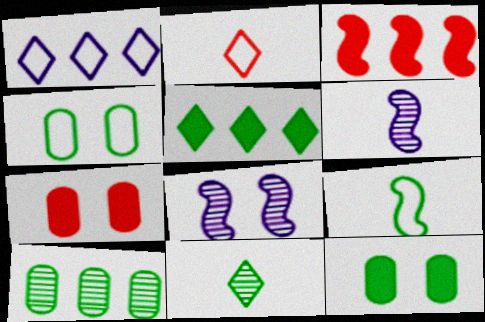[[1, 3, 10], 
[3, 8, 9]]